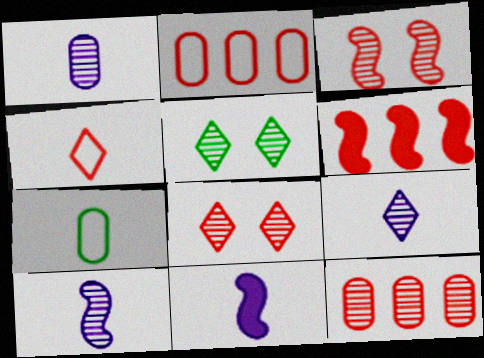[[1, 9, 10], 
[2, 5, 11], 
[5, 10, 12]]